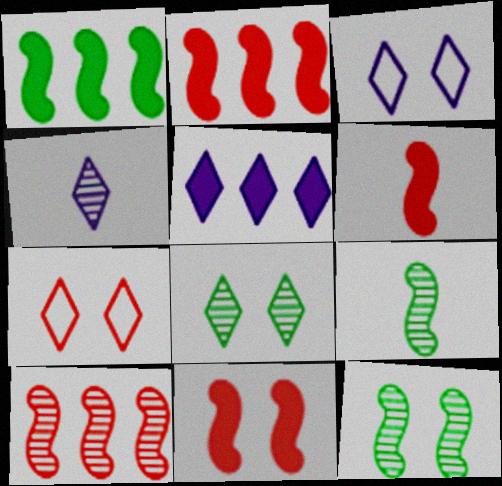[[2, 6, 11], 
[3, 4, 5]]